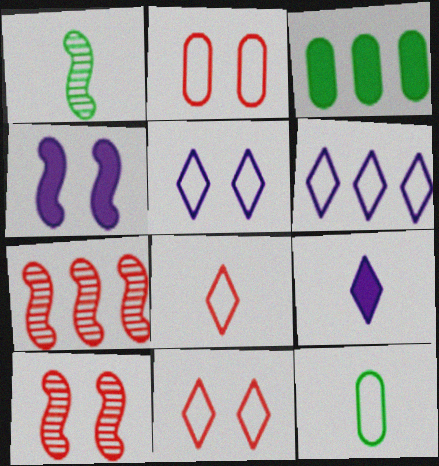[[3, 6, 7]]